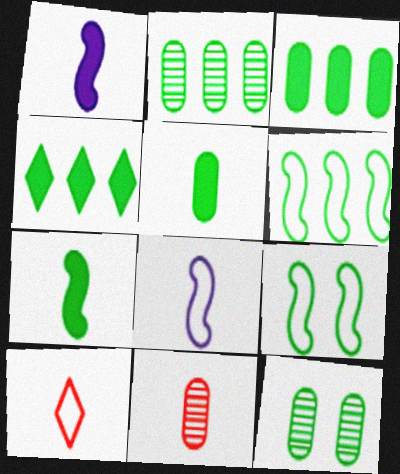[[2, 4, 6]]